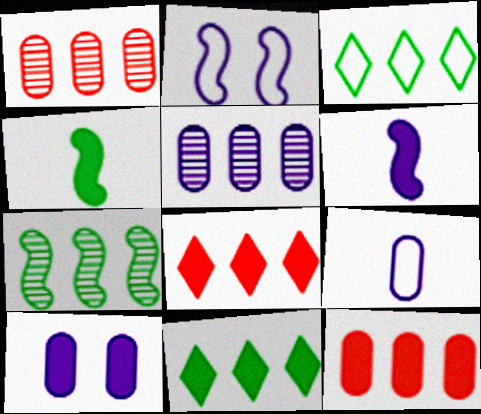[[4, 8, 10], 
[5, 9, 10]]